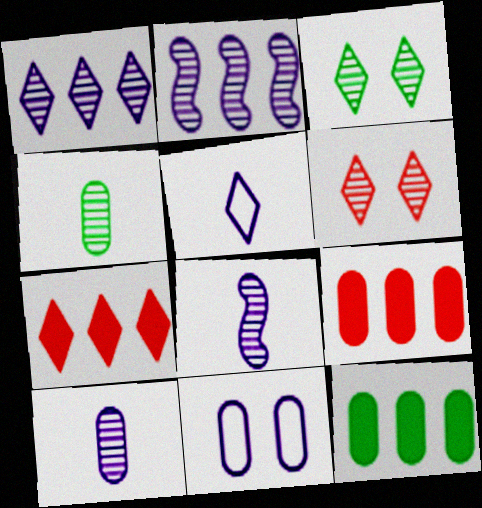[[2, 4, 6], 
[3, 5, 7], 
[4, 9, 11]]